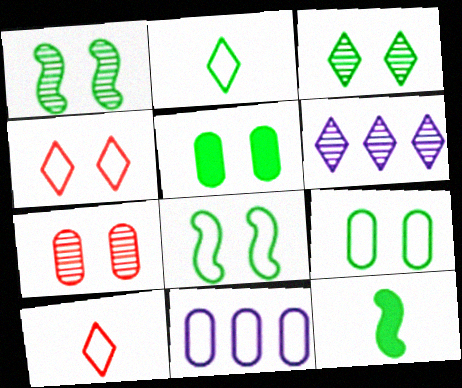[[3, 5, 8], 
[8, 10, 11]]